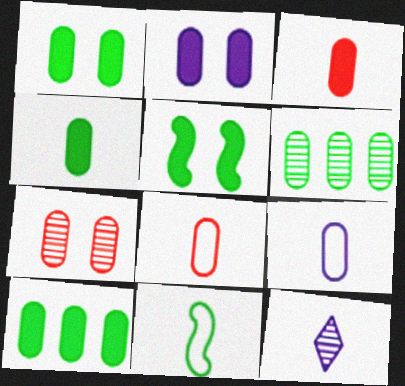[[1, 4, 10], 
[2, 3, 10], 
[2, 6, 8], 
[3, 11, 12], 
[7, 9, 10]]